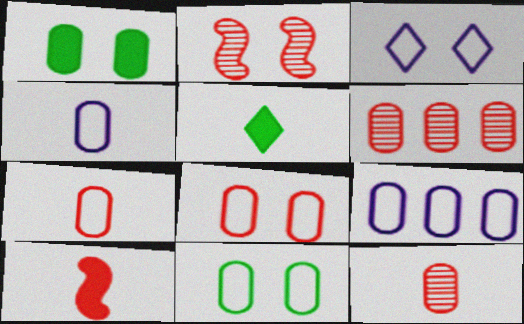[[1, 2, 3], 
[1, 4, 6], 
[1, 9, 12], 
[2, 5, 9], 
[7, 9, 11]]